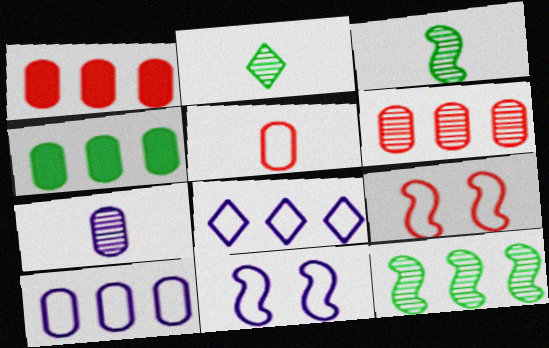[[1, 2, 11], 
[1, 8, 12], 
[4, 6, 10]]